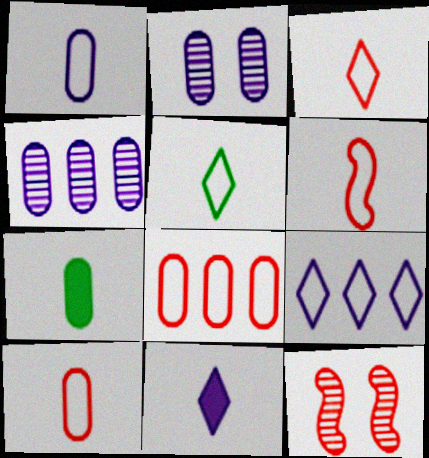[[1, 5, 6], 
[2, 7, 8], 
[3, 6, 10], 
[7, 9, 12]]